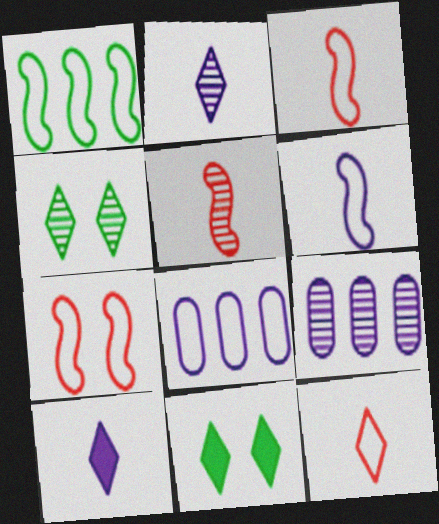[[1, 6, 7], 
[3, 9, 11], 
[4, 5, 9], 
[5, 8, 11]]